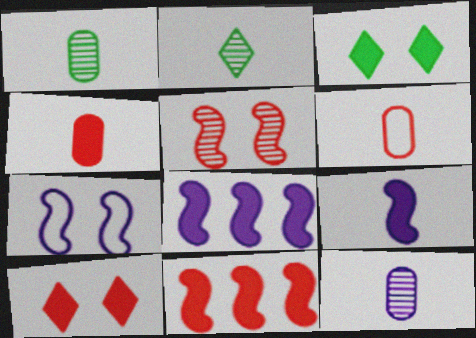[[2, 6, 9], 
[3, 4, 8], 
[4, 10, 11]]